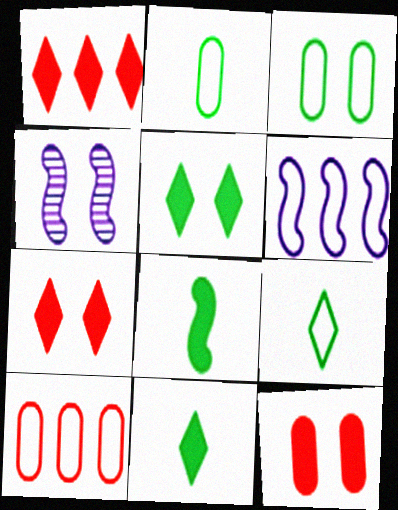[[1, 2, 4], 
[3, 4, 7], 
[4, 10, 11]]